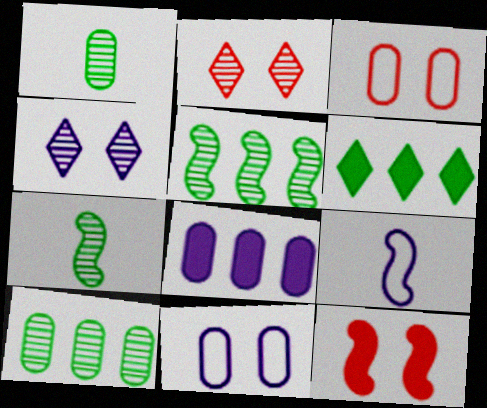[[1, 3, 8], 
[2, 3, 12], 
[4, 8, 9], 
[5, 9, 12]]